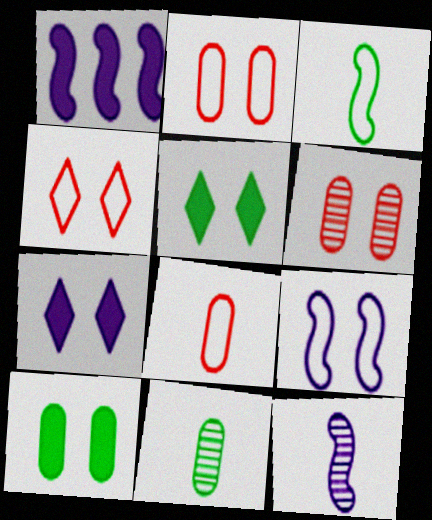[[1, 4, 11], 
[1, 9, 12], 
[5, 6, 9]]